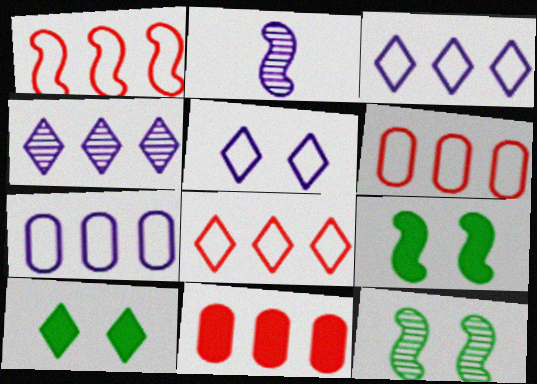[[1, 2, 9], 
[1, 6, 8], 
[2, 6, 10]]